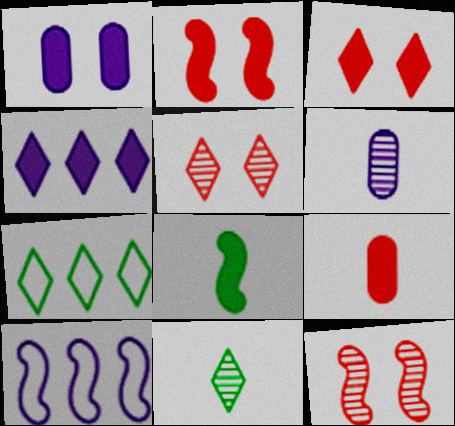[[2, 6, 7], 
[8, 10, 12]]